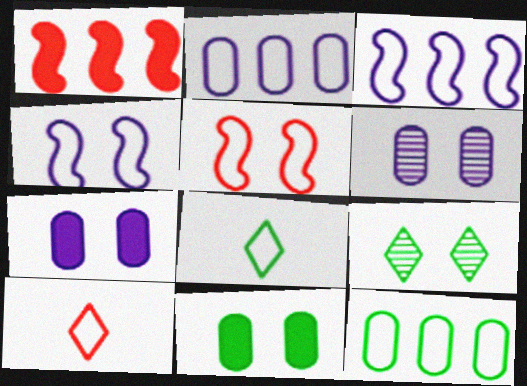[[1, 6, 8], 
[2, 5, 8], 
[4, 10, 12], 
[5, 7, 9]]